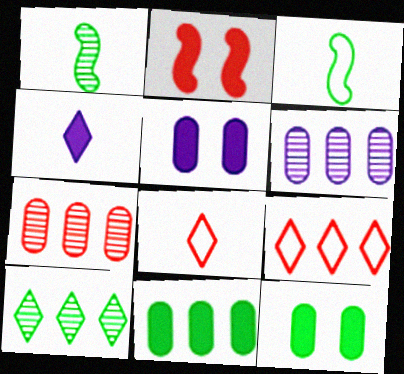[[1, 5, 9], 
[2, 4, 11], 
[2, 7, 8], 
[3, 10, 12]]